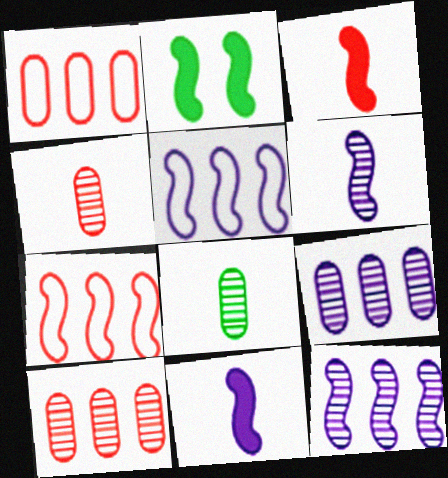[[2, 6, 7]]